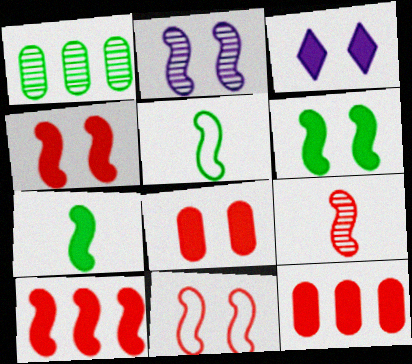[[2, 5, 10], 
[2, 6, 11], 
[3, 6, 8], 
[3, 7, 12], 
[9, 10, 11]]